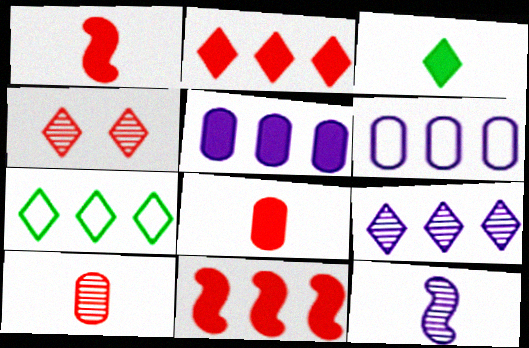[[2, 7, 9]]